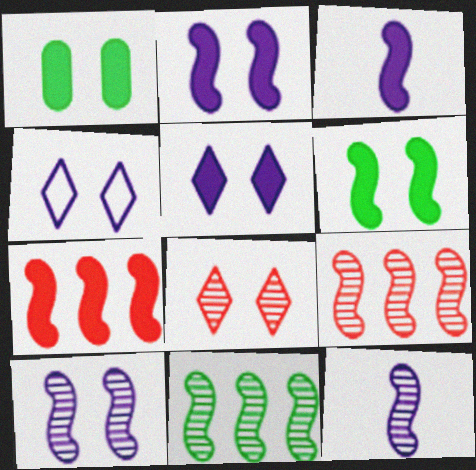[[3, 6, 7]]